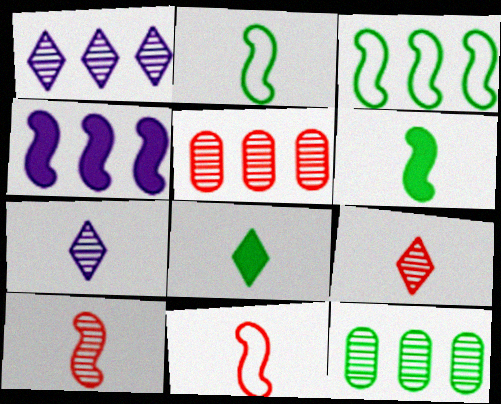[]